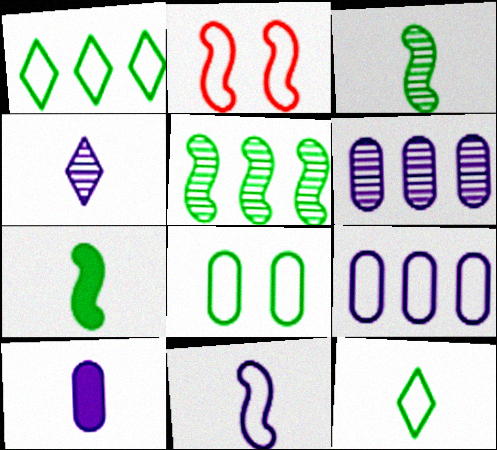[[2, 9, 12], 
[4, 10, 11]]